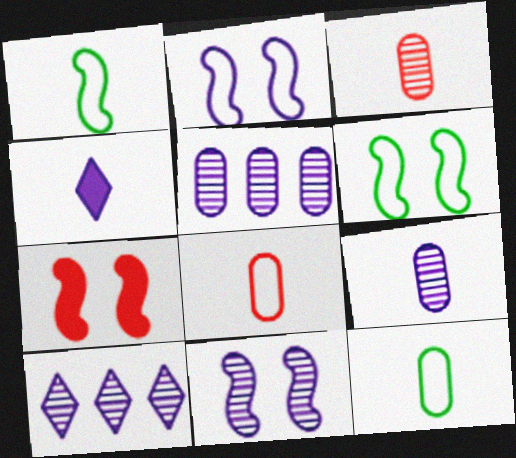[[1, 3, 4], 
[2, 4, 5], 
[6, 7, 11], 
[7, 10, 12], 
[9, 10, 11]]